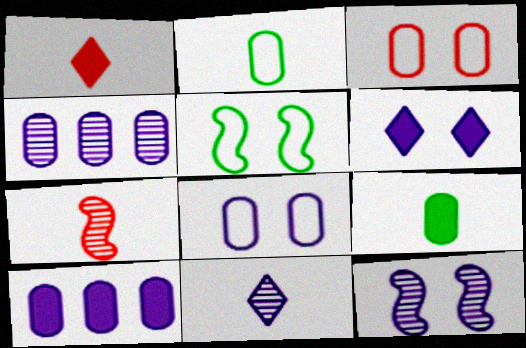[[1, 4, 5], 
[3, 4, 9], 
[4, 11, 12], 
[6, 8, 12]]